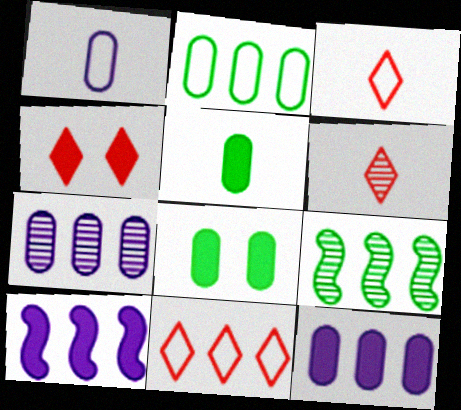[[1, 4, 9], 
[4, 5, 10], 
[4, 6, 11], 
[9, 11, 12]]